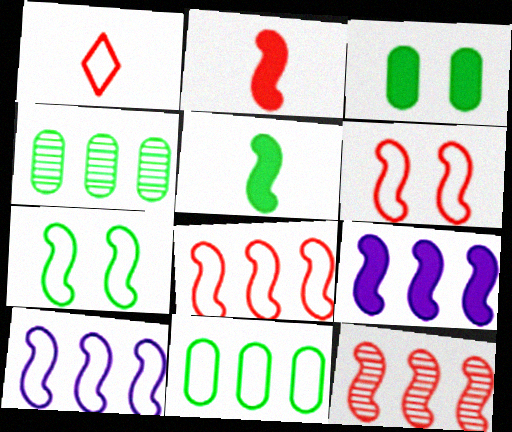[[2, 6, 12]]